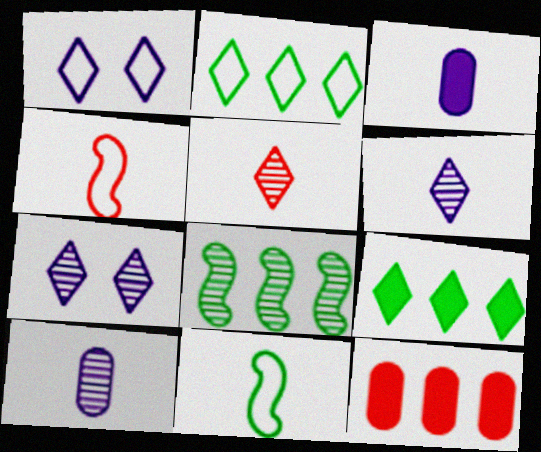[[1, 5, 9], 
[3, 5, 11], 
[7, 11, 12]]